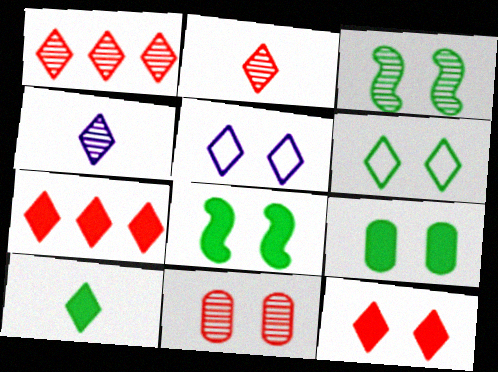[[1, 5, 10], 
[3, 6, 9], 
[4, 6, 7], 
[5, 8, 11]]